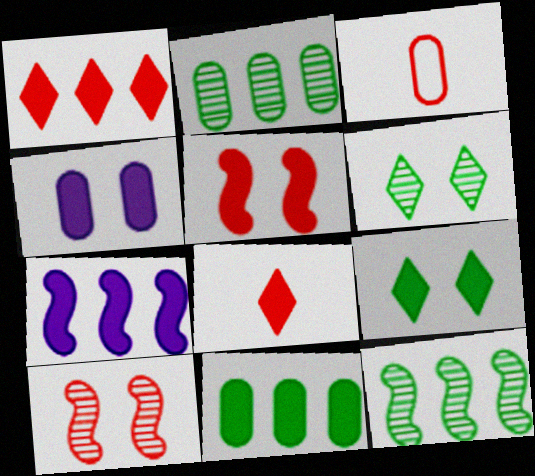[[1, 3, 10], 
[1, 7, 11], 
[2, 3, 4], 
[3, 6, 7], 
[4, 5, 9]]